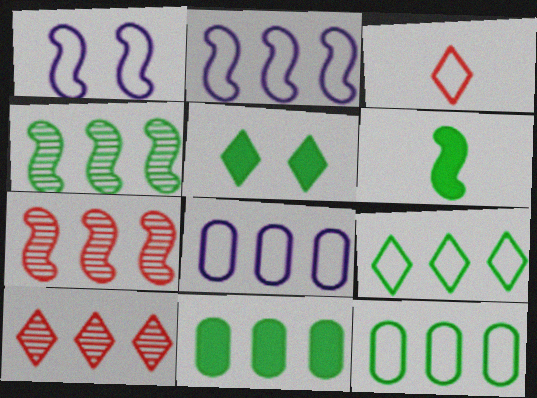[[1, 3, 12], 
[1, 6, 7], 
[2, 10, 11], 
[4, 9, 11], 
[5, 6, 11]]